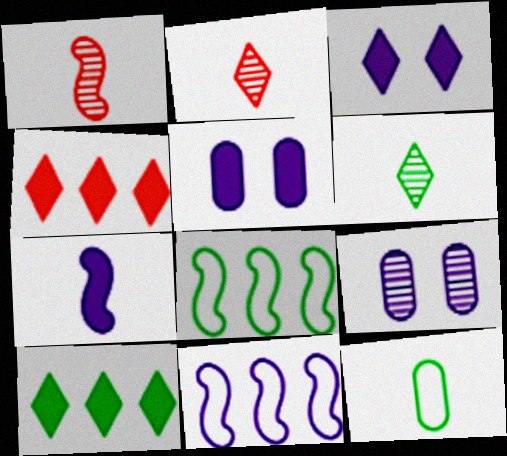[[2, 5, 8], 
[2, 7, 12]]